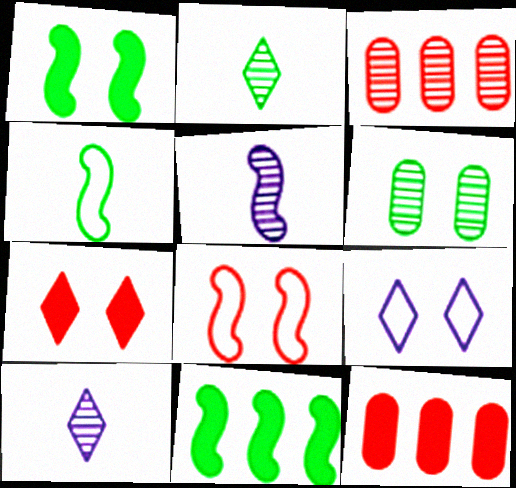[[5, 8, 11]]